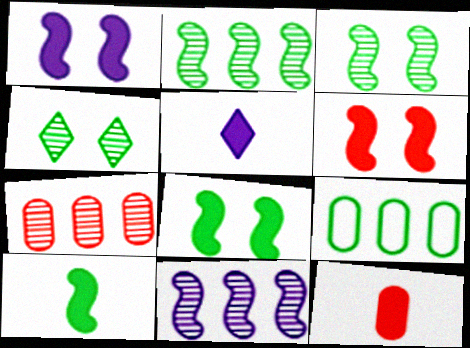[[1, 6, 8], 
[4, 9, 10], 
[5, 10, 12]]